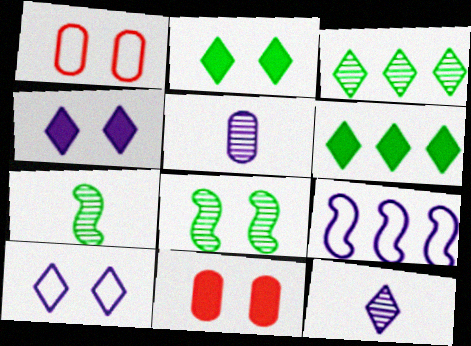[[1, 4, 8], 
[4, 5, 9], 
[8, 10, 11]]